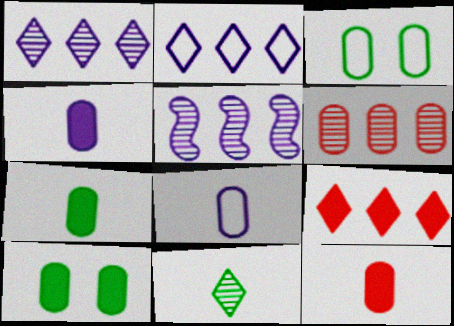[[3, 4, 6], 
[4, 7, 12], 
[6, 8, 10]]